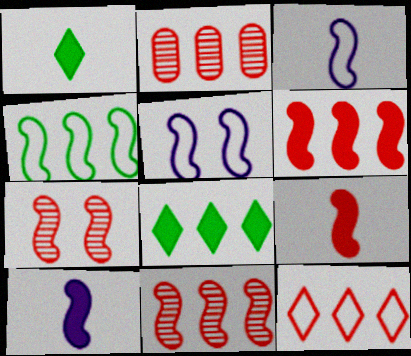[[1, 2, 5], 
[2, 6, 12], 
[4, 7, 10]]